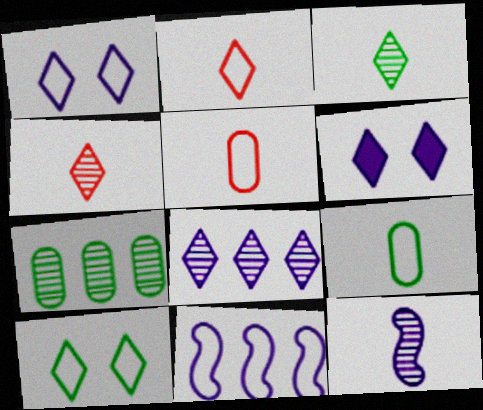[[5, 10, 11]]